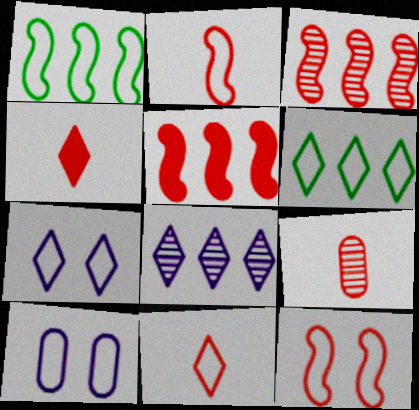[[1, 10, 11], 
[2, 4, 9], 
[2, 6, 10], 
[6, 7, 11]]